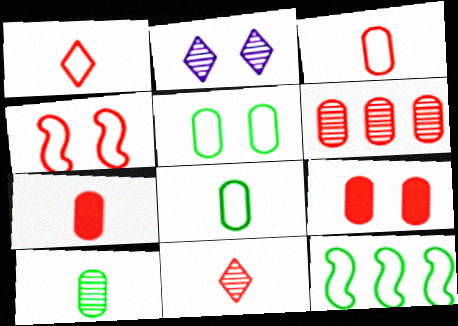[[2, 7, 12], 
[3, 6, 9]]